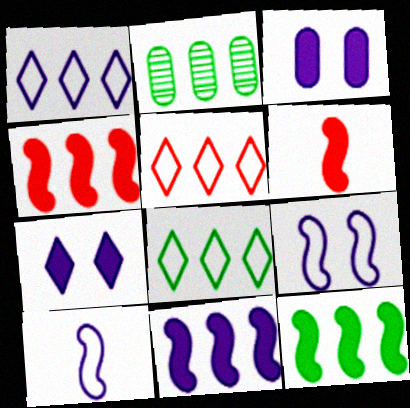[[1, 2, 4], 
[1, 5, 8], 
[2, 5, 11], 
[2, 8, 12], 
[4, 11, 12]]